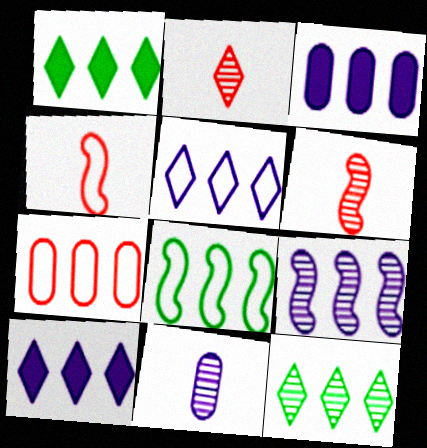[[1, 7, 9], 
[3, 5, 9], 
[5, 7, 8]]